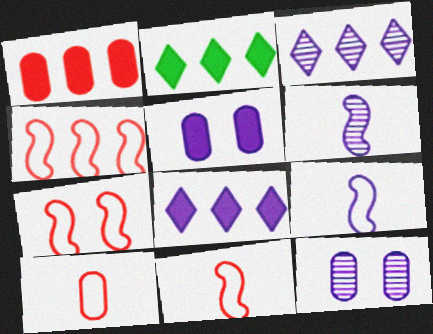[[2, 11, 12], 
[3, 5, 9], 
[3, 6, 12], 
[4, 7, 11], 
[8, 9, 12]]